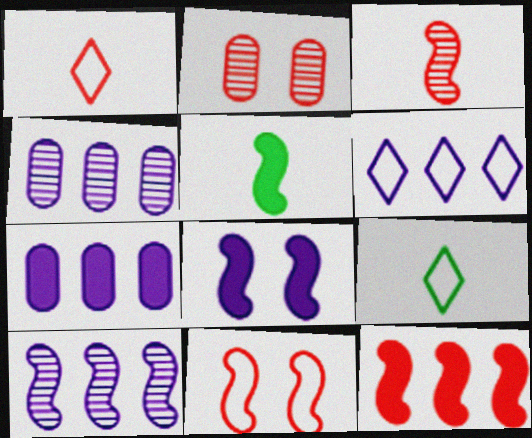[[1, 2, 12], 
[2, 5, 6], 
[3, 11, 12], 
[5, 8, 12], 
[5, 10, 11], 
[6, 7, 10]]